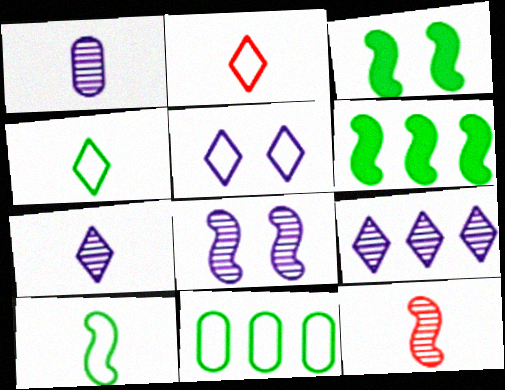[[1, 8, 9]]